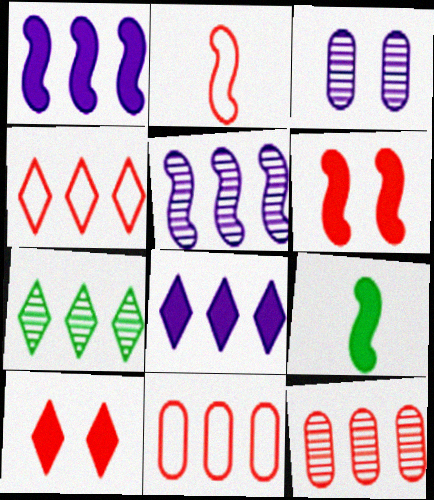[[1, 6, 9], 
[1, 7, 11], 
[2, 10, 12], 
[3, 4, 9], 
[4, 7, 8], 
[5, 7, 12]]